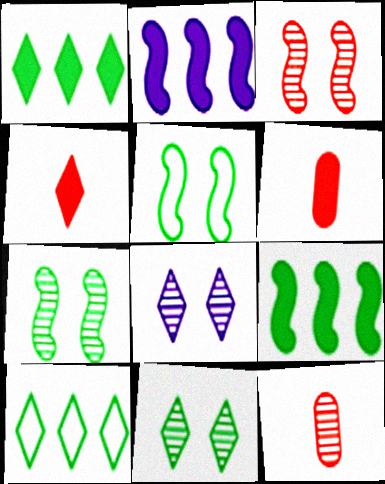[[4, 8, 10]]